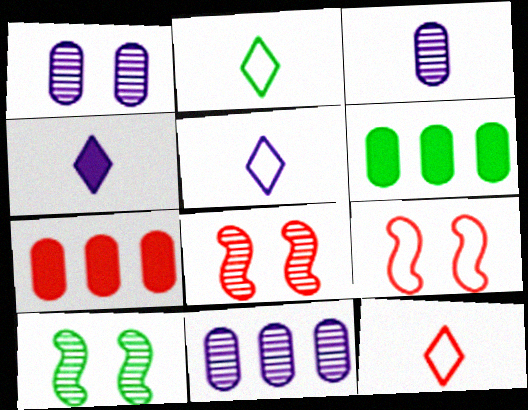[[1, 3, 11], 
[2, 5, 12], 
[2, 6, 10], 
[5, 6, 8], 
[5, 7, 10], 
[7, 8, 12]]